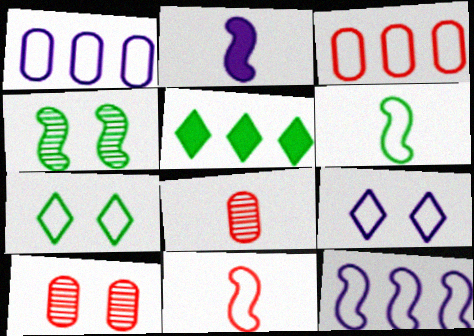[[1, 7, 11], 
[3, 6, 9]]